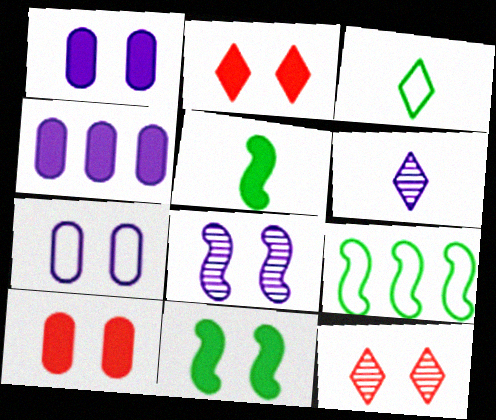[[1, 2, 11], 
[2, 4, 5], 
[6, 9, 10], 
[7, 11, 12]]